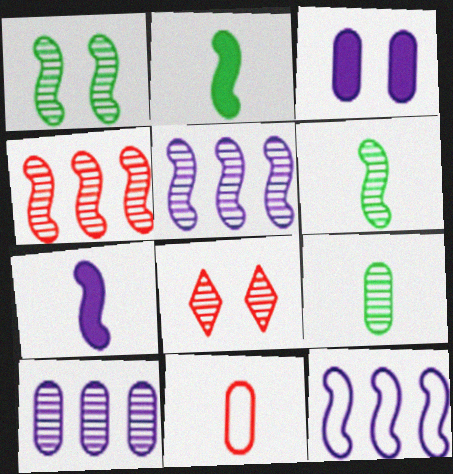[[5, 8, 9], 
[6, 8, 10]]